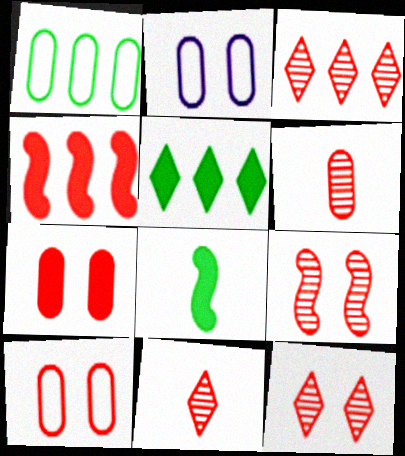[[2, 3, 8], 
[3, 6, 9], 
[3, 11, 12], 
[4, 10, 11]]